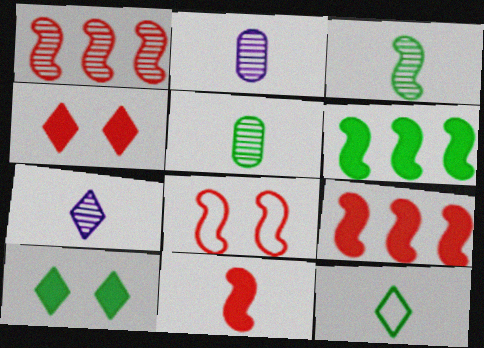[[1, 8, 11], 
[2, 11, 12]]